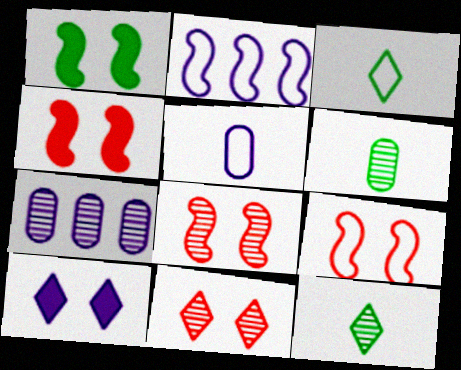[[3, 4, 7], 
[4, 8, 9], 
[7, 8, 12]]